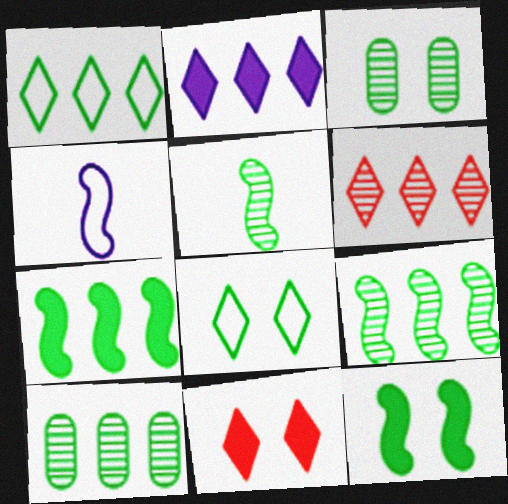[[1, 2, 6], 
[1, 7, 10], 
[3, 8, 12], 
[4, 10, 11]]